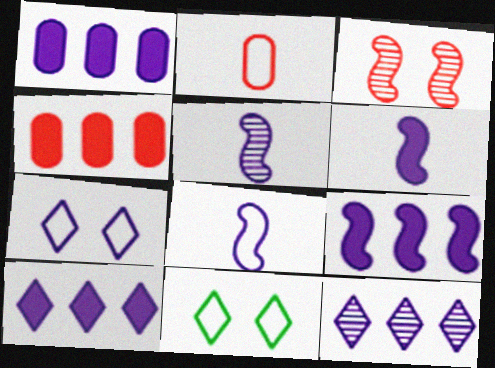[[1, 5, 7], 
[1, 9, 10], 
[4, 5, 11], 
[5, 6, 8]]